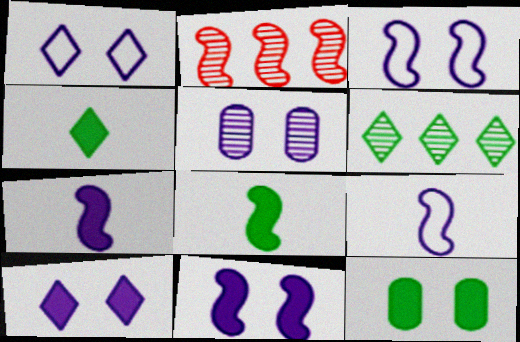[[1, 5, 11], 
[2, 3, 8], 
[3, 5, 10]]